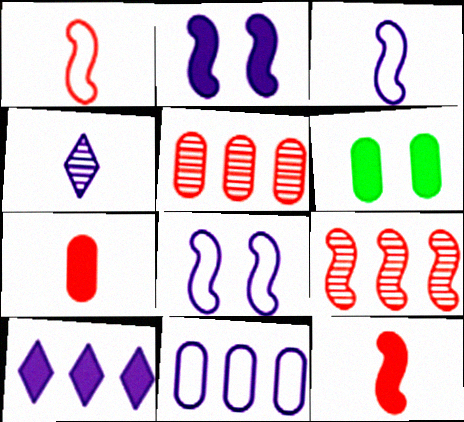[[2, 4, 11], 
[6, 10, 12]]